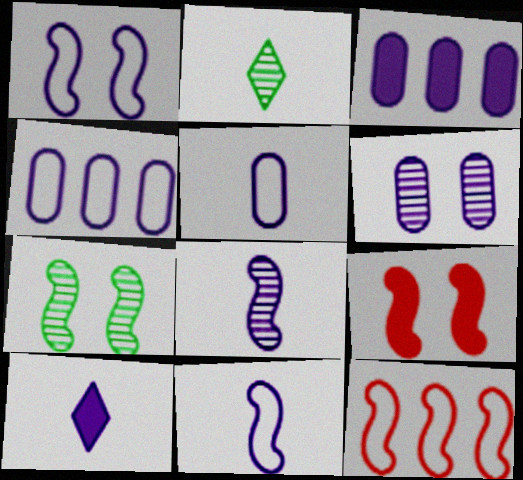[[1, 7, 9], 
[2, 4, 9], 
[3, 5, 6], 
[5, 8, 10]]